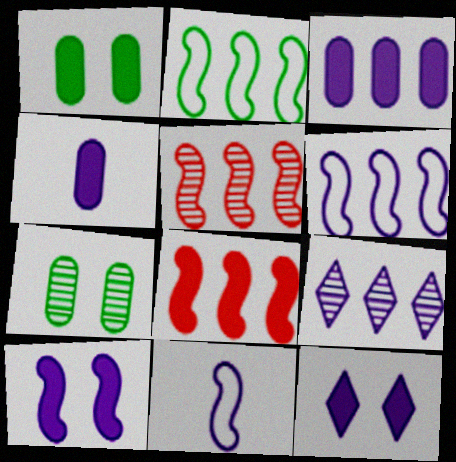[[3, 6, 9]]